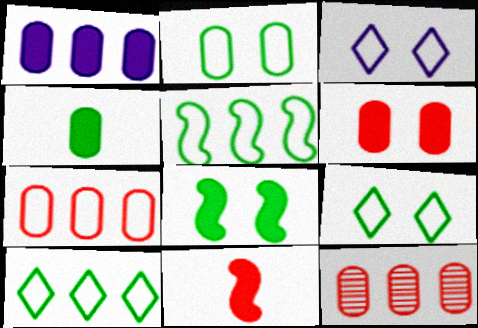[[1, 4, 6]]